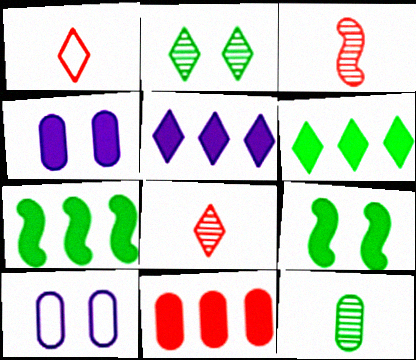[[1, 2, 5], 
[3, 6, 10], 
[5, 7, 11], 
[7, 8, 10], 
[10, 11, 12]]